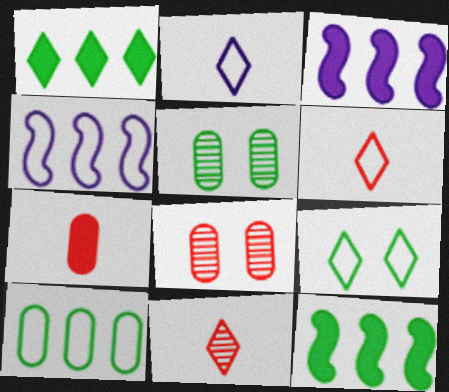[[2, 8, 12], 
[3, 5, 6]]